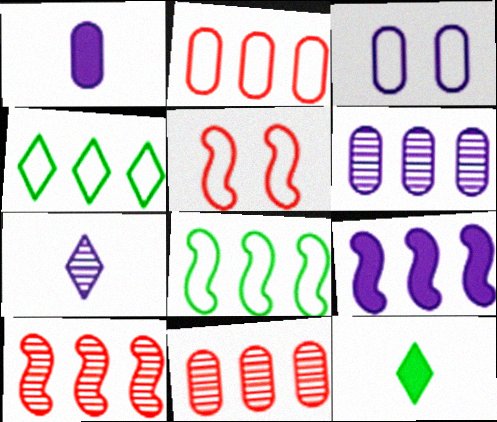[[1, 3, 6], 
[3, 7, 9], 
[3, 10, 12], 
[4, 9, 11], 
[5, 6, 12], 
[8, 9, 10]]